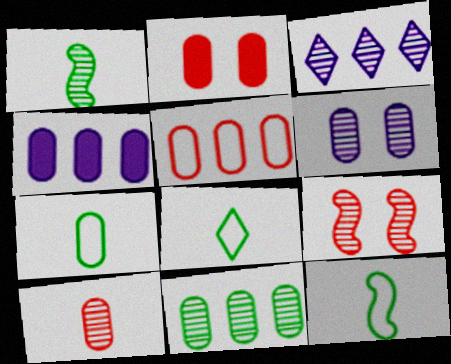[[2, 3, 12], 
[2, 5, 10], 
[4, 5, 11], 
[4, 8, 9], 
[6, 10, 11], 
[7, 8, 12]]